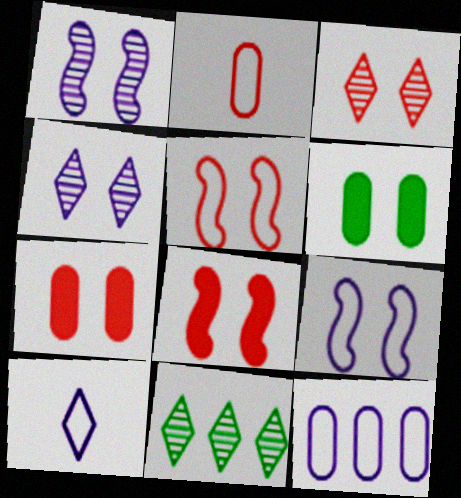[[3, 5, 7], 
[3, 6, 9], 
[4, 5, 6], 
[9, 10, 12]]